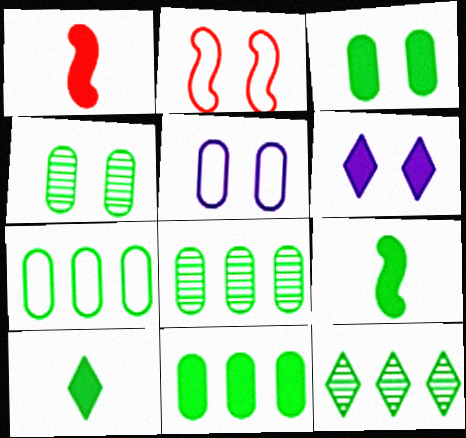[[1, 5, 12], 
[1, 6, 11], 
[2, 4, 6], 
[7, 8, 11]]